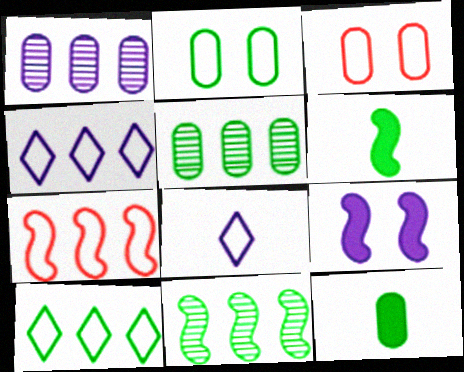[[1, 3, 12], 
[1, 8, 9], 
[2, 5, 12], 
[2, 7, 8]]